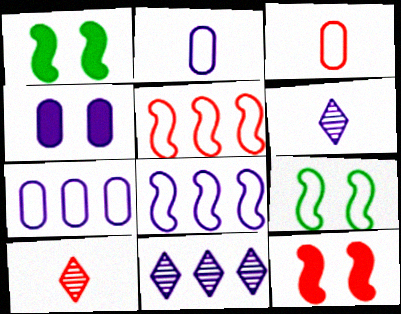[[1, 3, 11], 
[1, 7, 10], 
[4, 6, 8]]